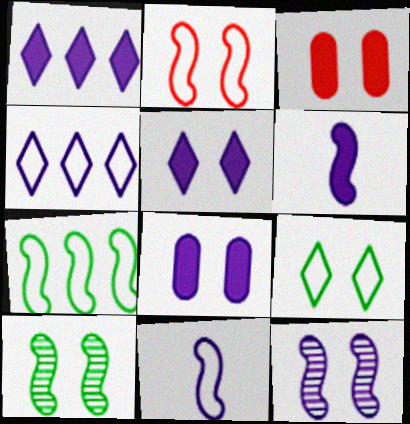[[1, 6, 8], 
[2, 7, 11], 
[3, 9, 12]]